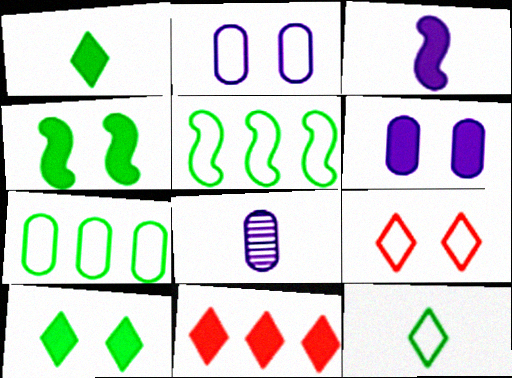[]